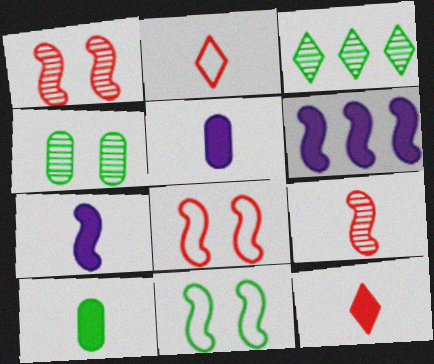[[2, 4, 6], 
[3, 5, 8], 
[3, 10, 11], 
[6, 9, 11], 
[7, 10, 12]]